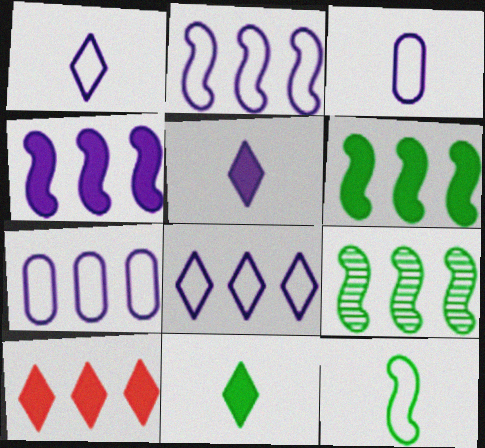[[2, 7, 8], 
[7, 9, 10]]